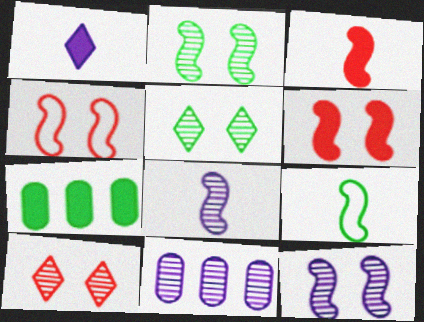[[1, 6, 7], 
[3, 8, 9], 
[5, 7, 9]]